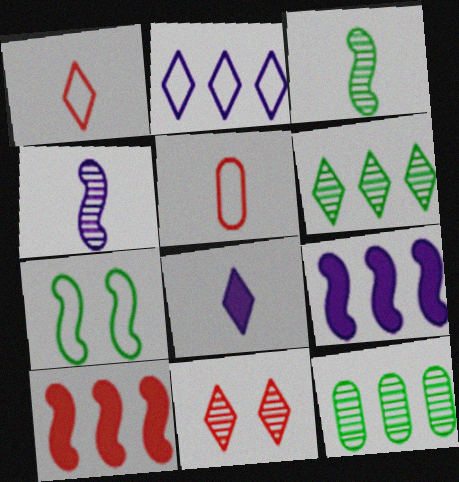[[2, 5, 7], 
[2, 10, 12], 
[3, 5, 8], 
[4, 7, 10], 
[4, 11, 12], 
[5, 10, 11]]